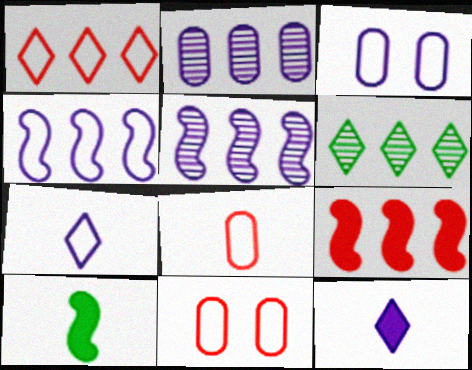[[3, 4, 7], 
[3, 5, 12]]